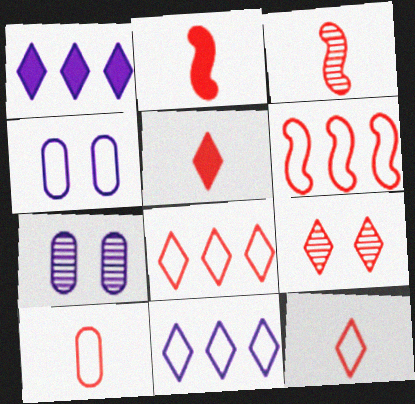[[3, 5, 10], 
[5, 8, 9]]